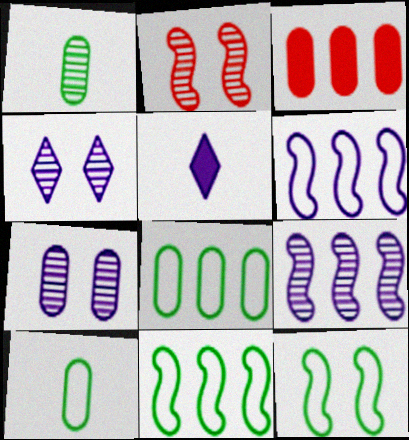[[2, 5, 8], 
[3, 7, 10], 
[5, 6, 7]]